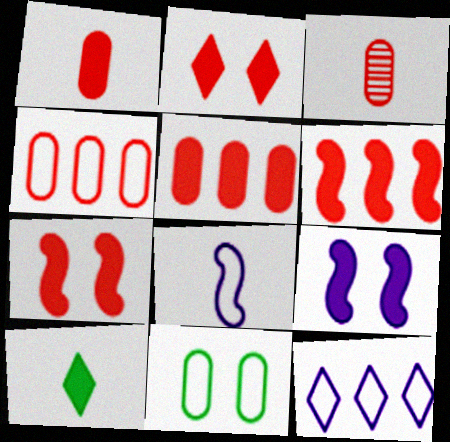[[1, 2, 6], 
[3, 8, 10], 
[5, 9, 10]]